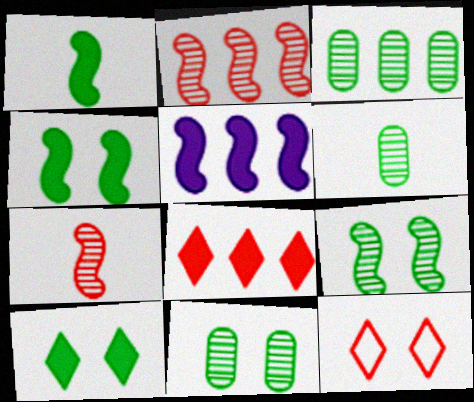[[3, 6, 11], 
[5, 6, 12]]